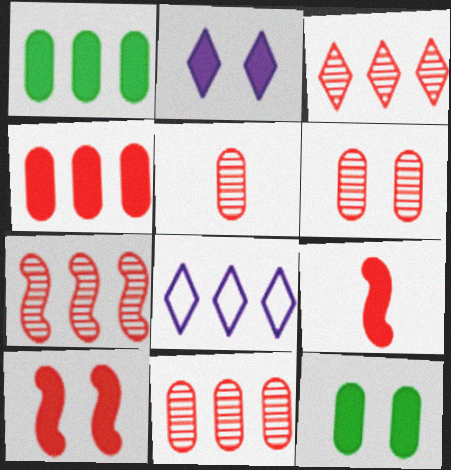[[1, 2, 9], 
[1, 7, 8], 
[2, 10, 12], 
[3, 7, 11], 
[5, 6, 11]]